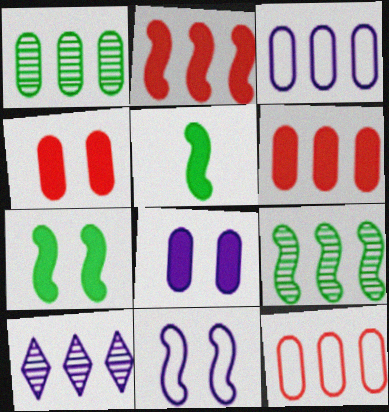[[1, 3, 6]]